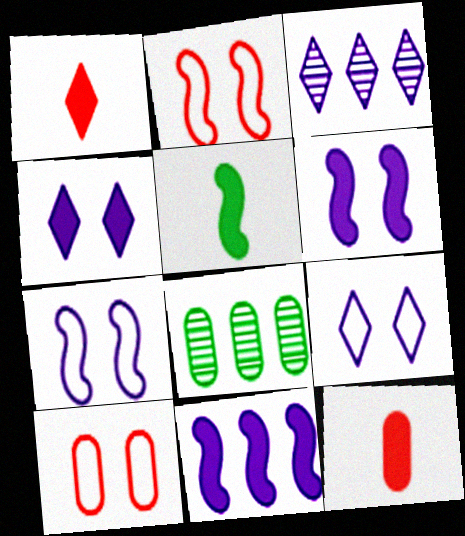[[1, 7, 8], 
[3, 5, 10]]